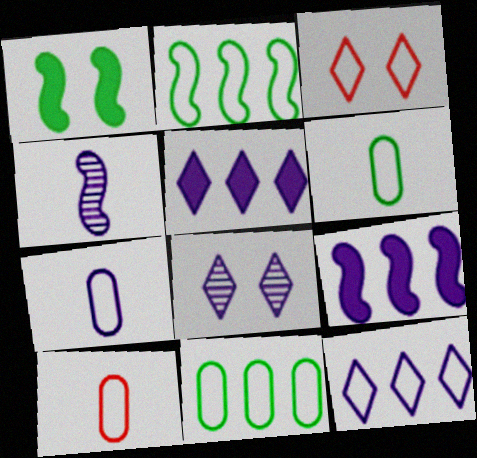[[2, 3, 7], 
[6, 7, 10], 
[7, 8, 9]]